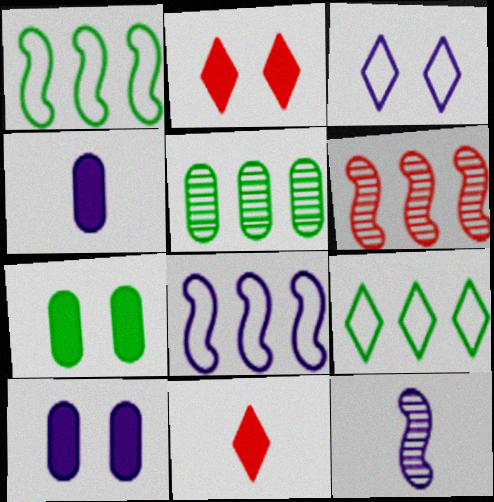[]